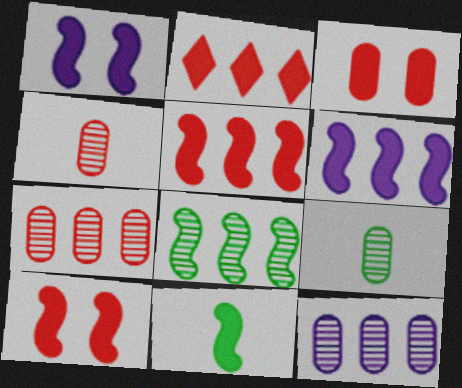[[1, 5, 11], 
[6, 10, 11]]